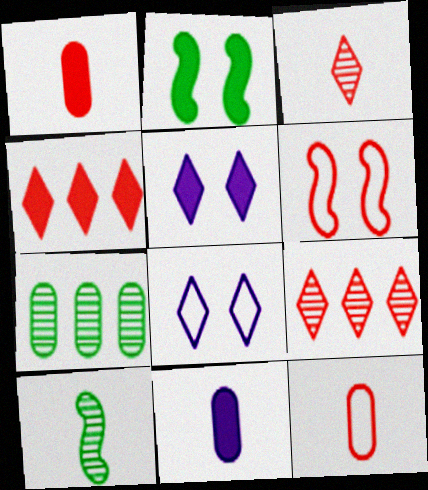[[1, 6, 9], 
[2, 4, 11]]